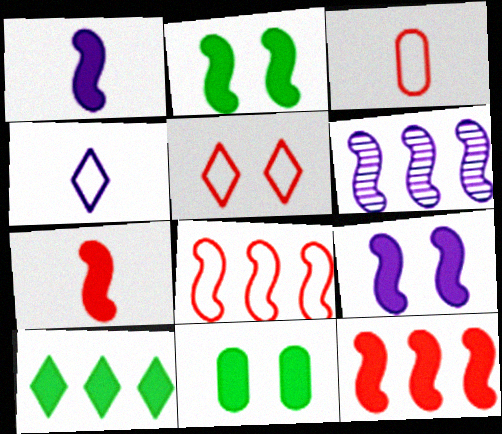[[1, 2, 12], 
[3, 5, 8]]